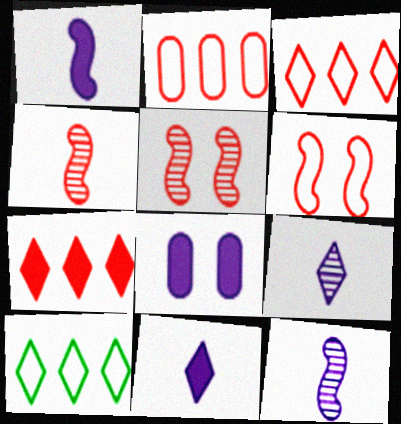[[4, 8, 10]]